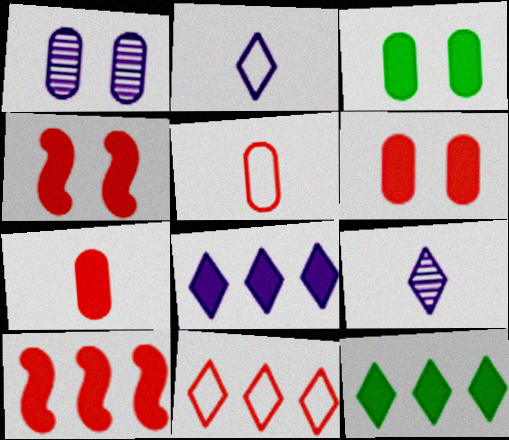[]